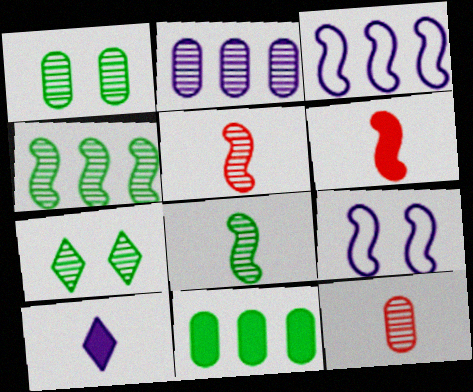[[1, 2, 12], 
[2, 5, 7], 
[2, 9, 10], 
[4, 6, 9]]